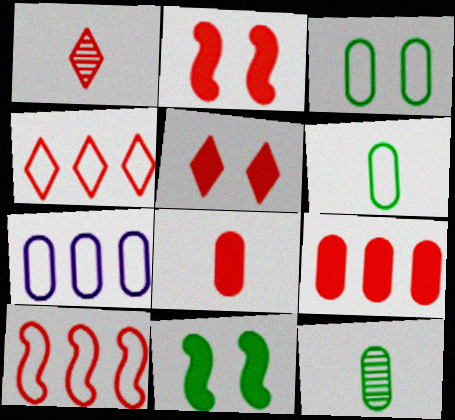[[1, 4, 5], 
[1, 7, 11]]